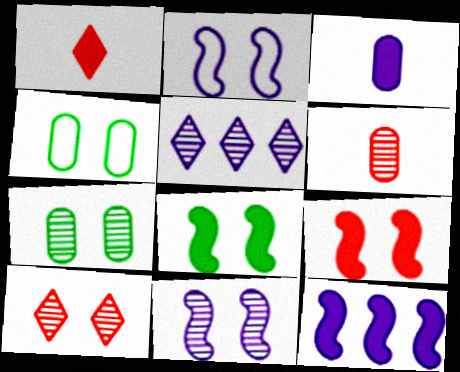[[2, 3, 5], 
[7, 10, 11]]